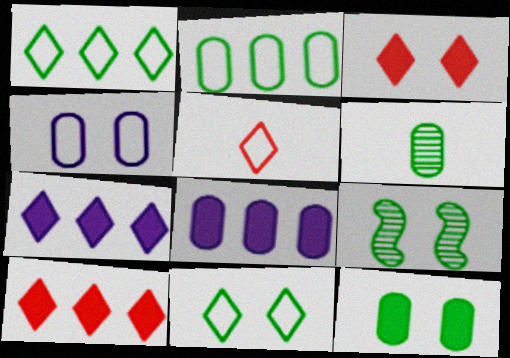[[2, 6, 12], 
[3, 4, 9], 
[5, 8, 9], 
[9, 11, 12]]